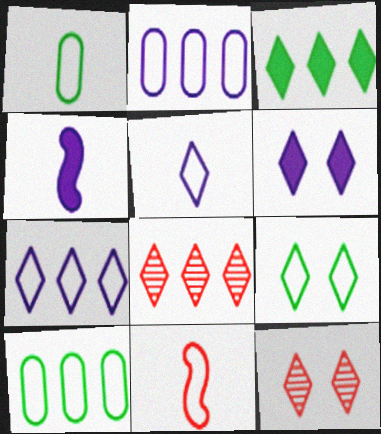[[1, 5, 11], 
[2, 9, 11], 
[3, 5, 12], 
[3, 7, 8], 
[4, 10, 12], 
[6, 9, 12]]